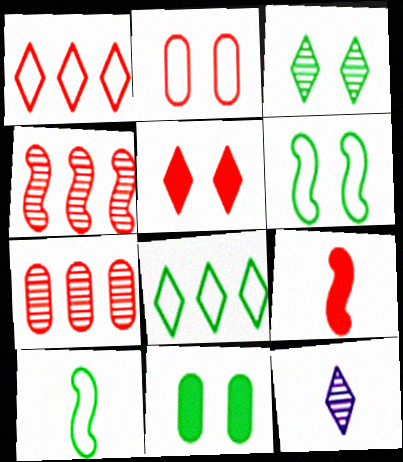[[3, 6, 11], 
[5, 8, 12]]